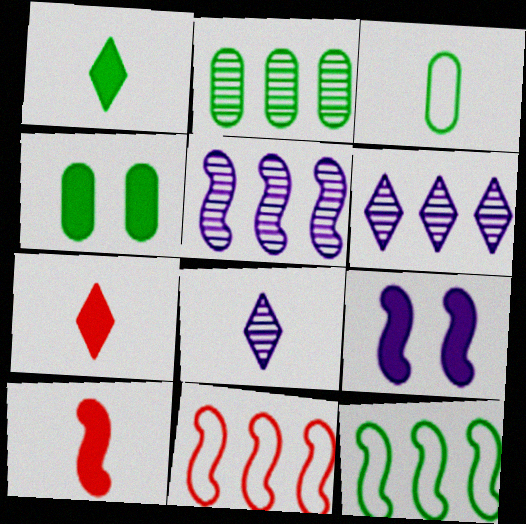[[2, 3, 4], 
[3, 8, 10], 
[4, 8, 11]]